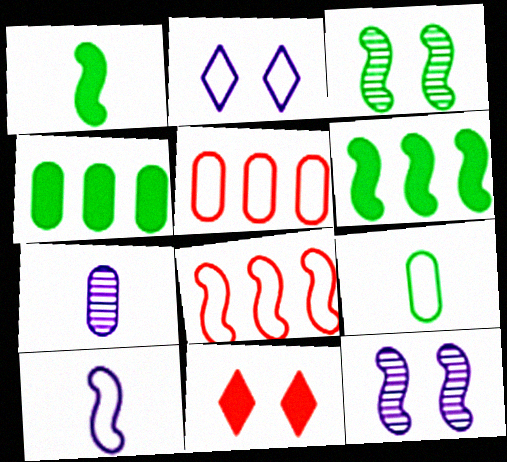[[1, 8, 12], 
[2, 8, 9]]